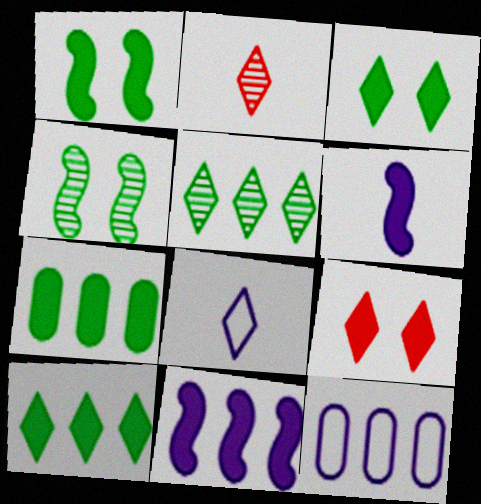[[1, 2, 12], 
[5, 8, 9], 
[6, 7, 9]]